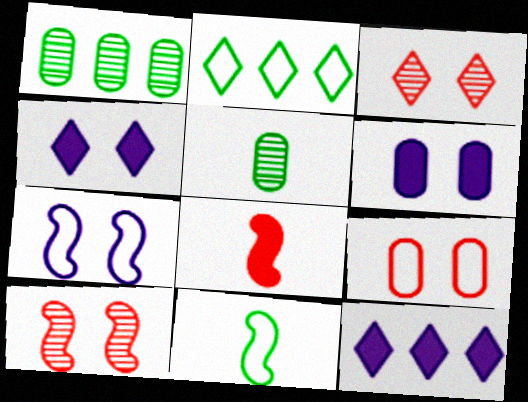[]